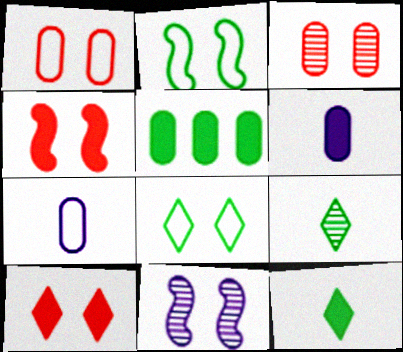[[2, 4, 11], 
[2, 5, 9], 
[3, 5, 7]]